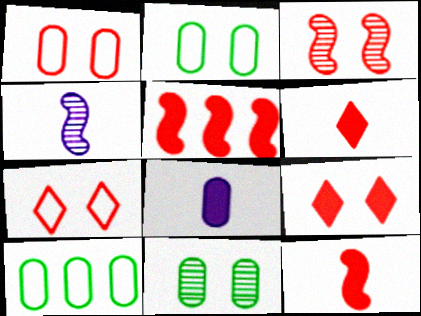[[1, 3, 9], 
[4, 9, 10]]